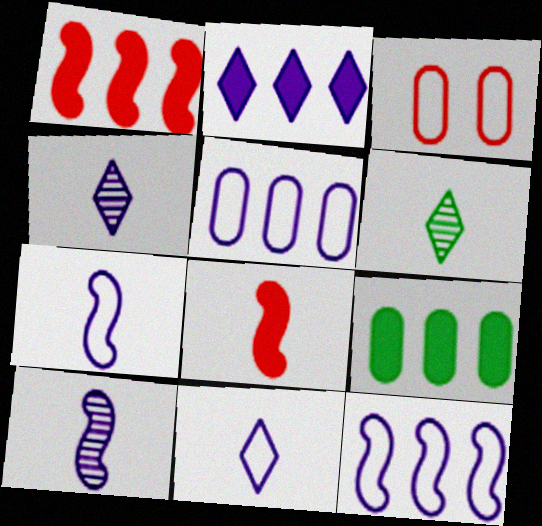[[1, 2, 9]]